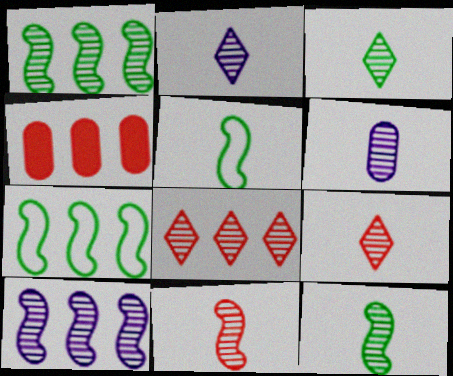[[2, 3, 9], 
[3, 6, 11], 
[6, 9, 12]]